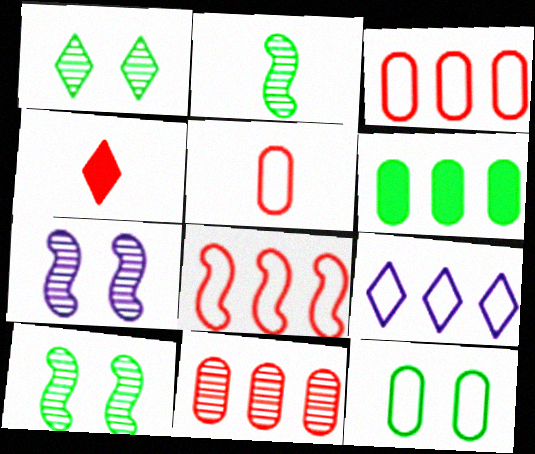[[1, 4, 9]]